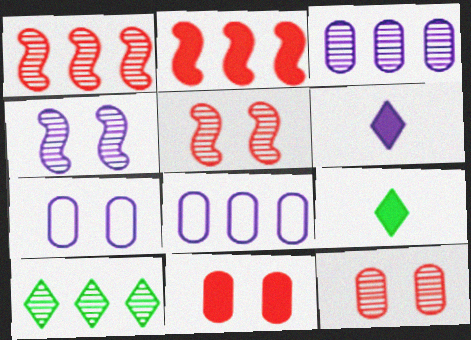[[1, 3, 10], 
[1, 7, 9], 
[2, 8, 10], 
[4, 6, 8], 
[5, 8, 9]]